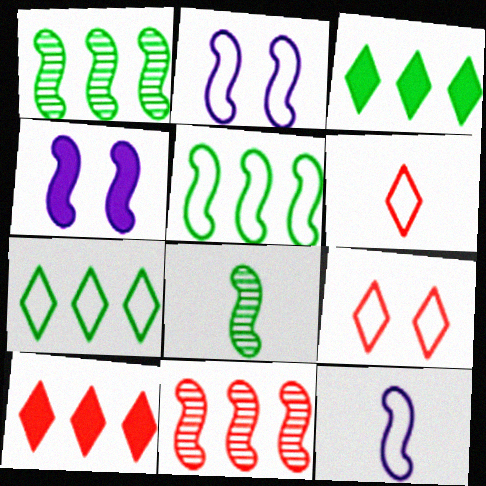[]